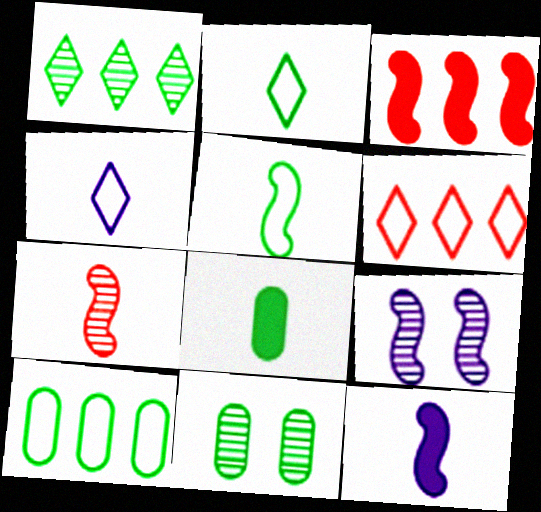[[3, 4, 11], 
[3, 5, 9], 
[4, 7, 8], 
[5, 7, 12], 
[6, 8, 9], 
[6, 11, 12], 
[8, 10, 11]]